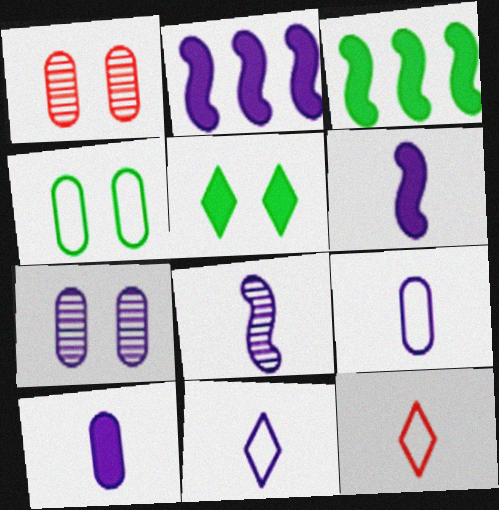[[1, 3, 11], 
[2, 7, 11], 
[3, 7, 12], 
[8, 10, 11]]